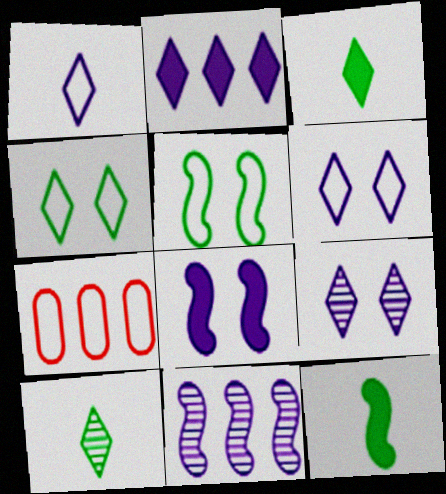[[1, 2, 9], 
[1, 5, 7], 
[7, 8, 10], 
[7, 9, 12]]